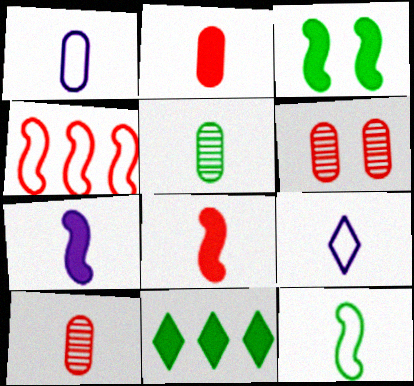[[1, 2, 5], 
[5, 8, 9]]